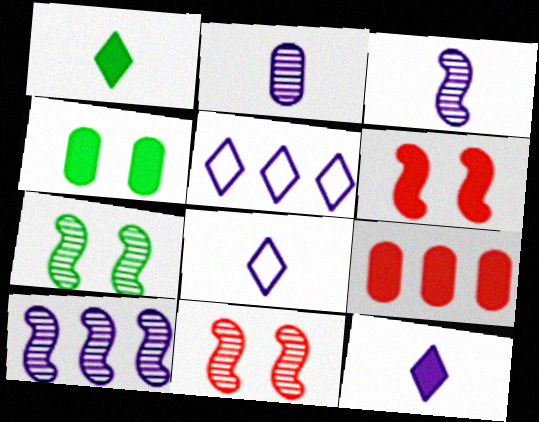[[7, 8, 9]]